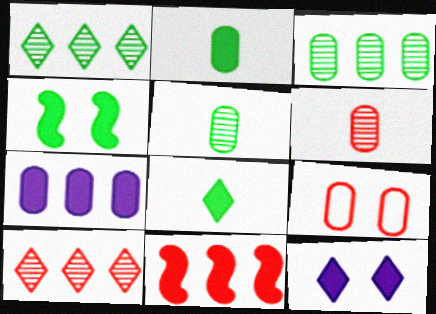[[2, 11, 12], 
[5, 7, 9]]